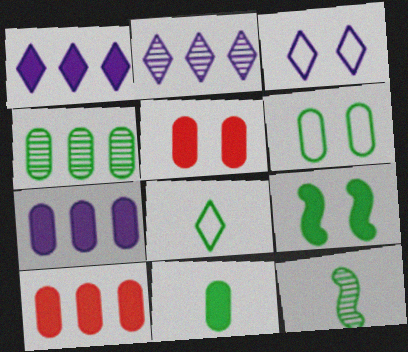[[3, 10, 12], 
[4, 6, 11], 
[4, 8, 9], 
[5, 7, 11], 
[8, 11, 12]]